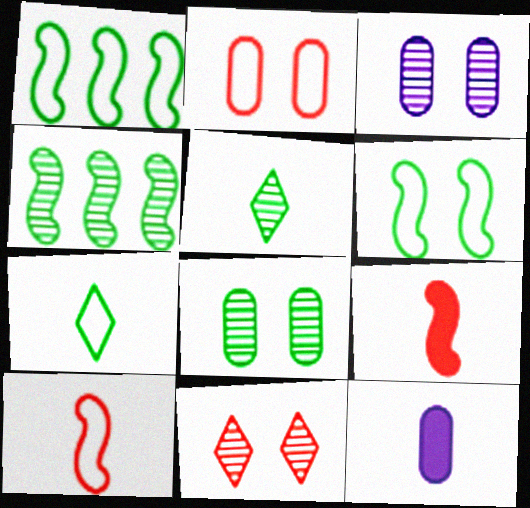[[1, 11, 12], 
[4, 5, 8], 
[5, 10, 12]]